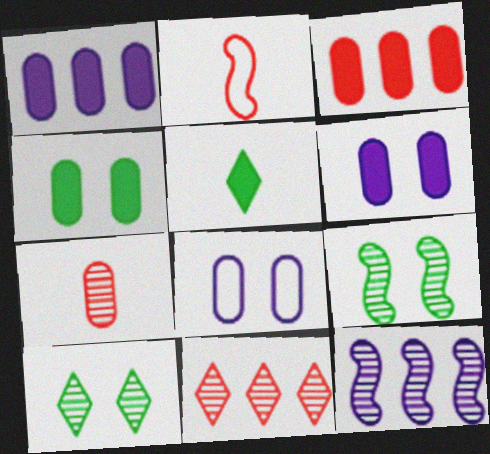[[1, 2, 10], 
[7, 10, 12]]